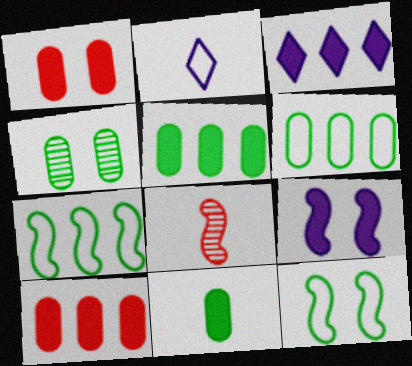[[2, 8, 11], 
[4, 6, 11], 
[7, 8, 9]]